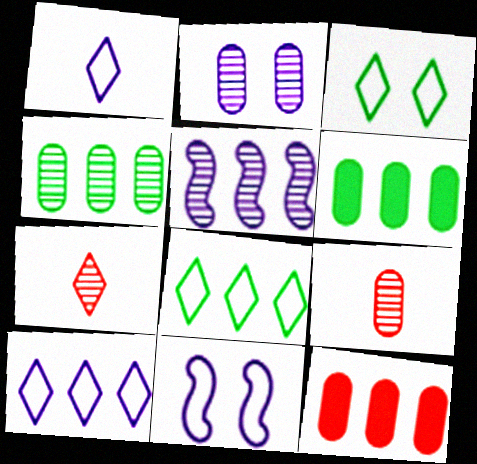[[2, 4, 9], 
[5, 8, 12], 
[6, 7, 11]]